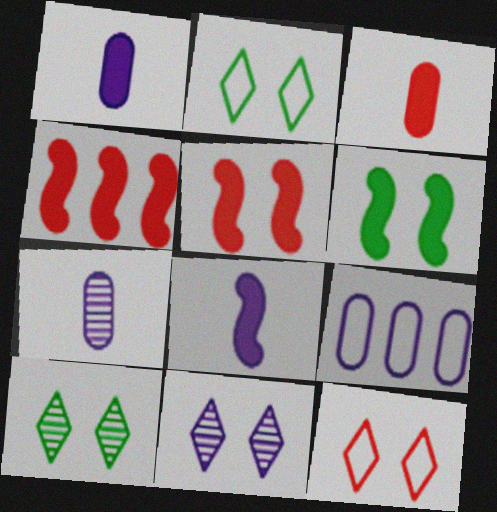[[2, 4, 7], 
[4, 6, 8], 
[8, 9, 11]]